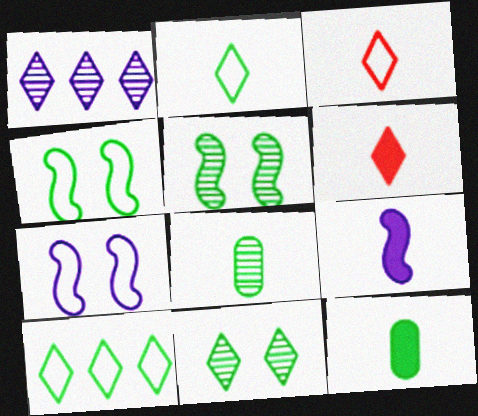[[3, 8, 9], 
[5, 10, 12], 
[6, 9, 12]]